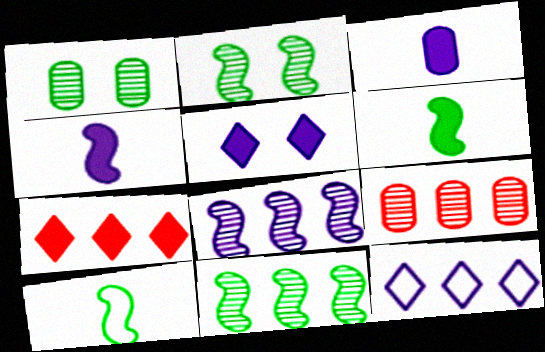[[5, 9, 10]]